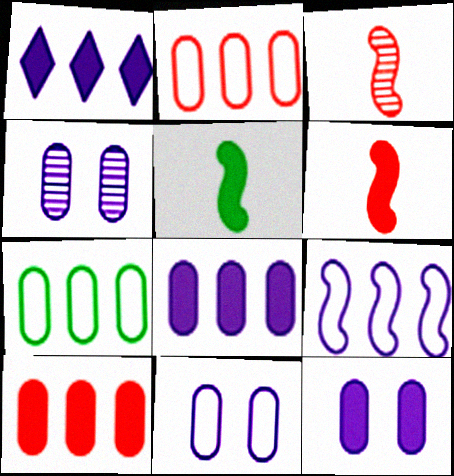[[4, 11, 12]]